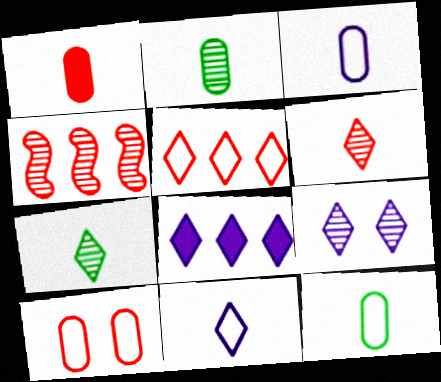[[1, 2, 3], 
[2, 4, 9], 
[8, 9, 11]]